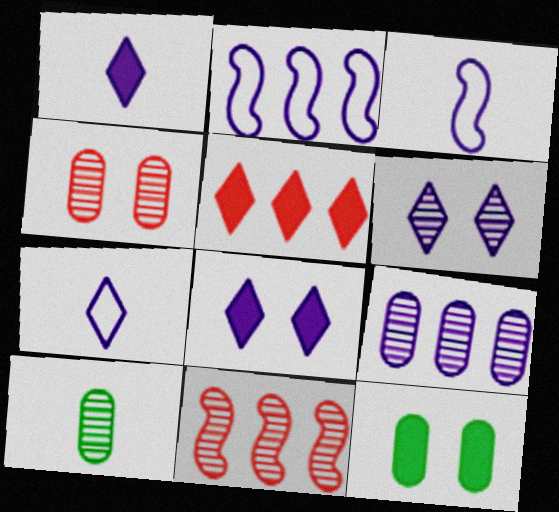[[3, 8, 9], 
[4, 9, 10], 
[6, 10, 11], 
[7, 11, 12]]